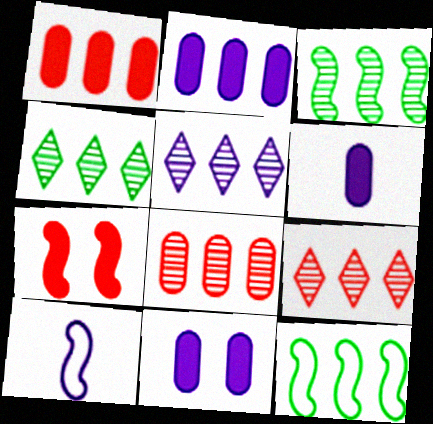[[1, 5, 12], 
[2, 6, 11], 
[2, 9, 12], 
[3, 5, 8], 
[3, 7, 10], 
[4, 5, 9], 
[5, 10, 11]]